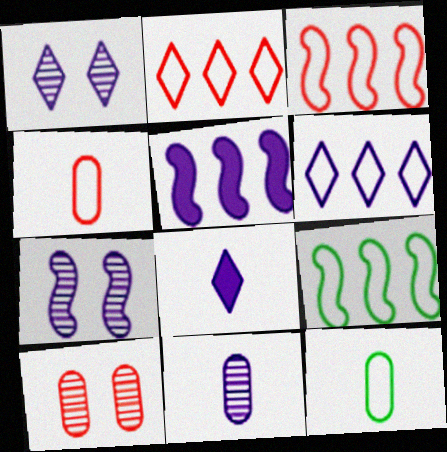[[1, 6, 8], 
[8, 9, 10]]